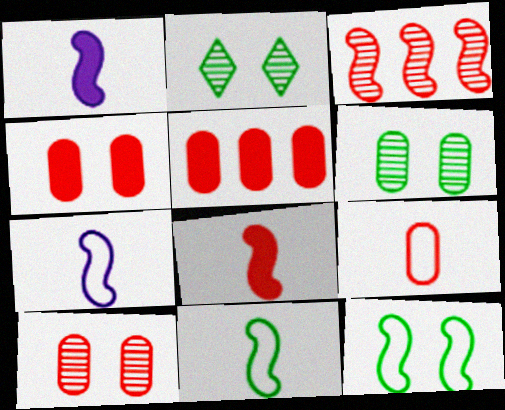[[1, 3, 12], 
[2, 5, 7], 
[5, 9, 10]]